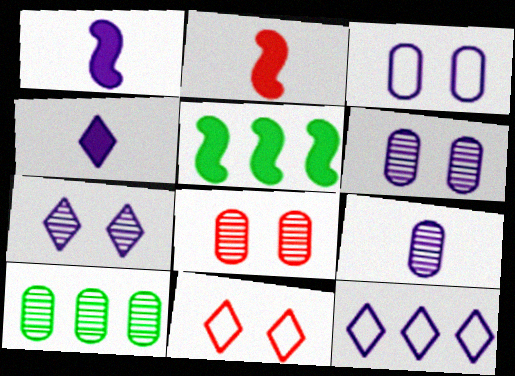[[1, 6, 12], 
[1, 10, 11], 
[4, 7, 12], 
[5, 9, 11], 
[8, 9, 10]]